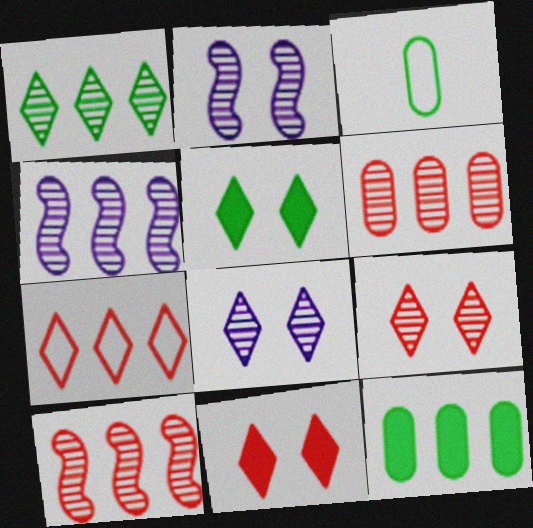[[1, 4, 6], 
[3, 4, 11], 
[4, 7, 12]]